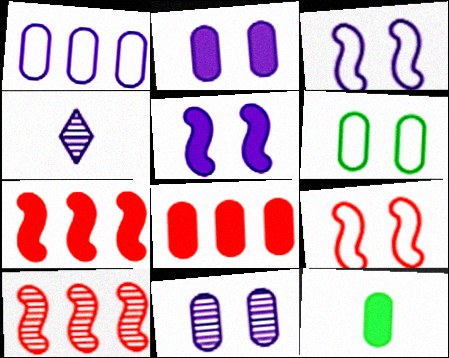[[1, 4, 5], 
[2, 8, 12], 
[4, 6, 7]]